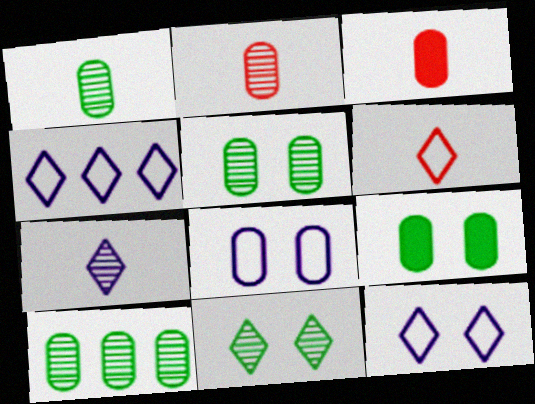[[1, 5, 10], 
[3, 8, 10]]